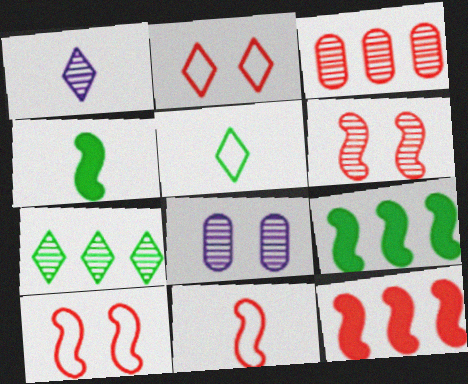[[5, 8, 12], 
[6, 11, 12]]